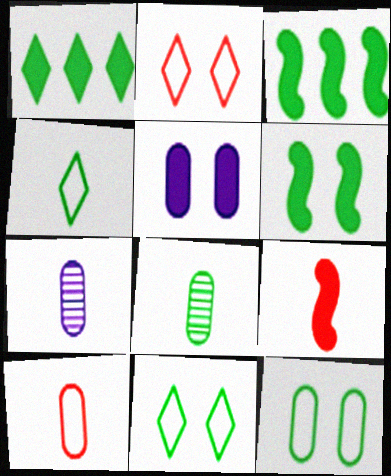[[1, 5, 9], 
[2, 3, 7], 
[3, 8, 11], 
[4, 7, 9]]